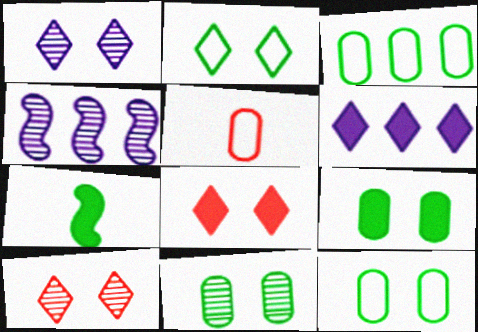[[1, 2, 8], 
[9, 11, 12]]